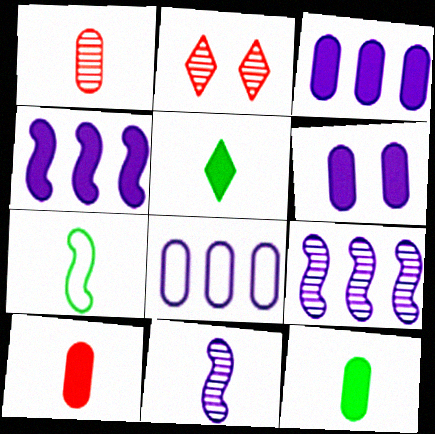[[2, 3, 7]]